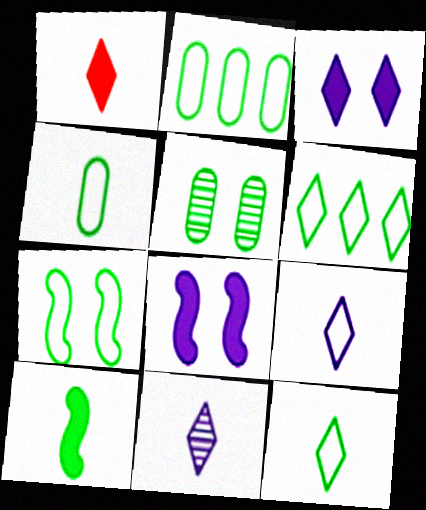[[1, 11, 12], 
[2, 7, 12], 
[4, 6, 7], 
[5, 6, 10]]